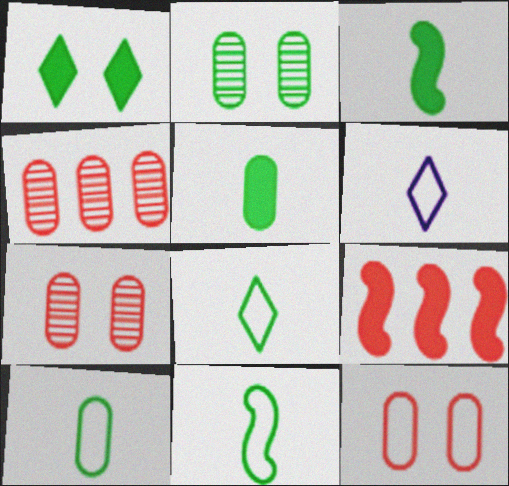[[2, 6, 9], 
[8, 10, 11]]